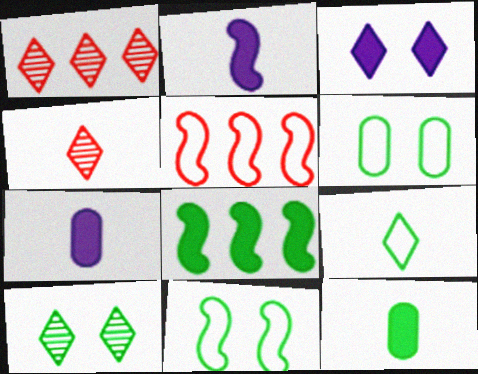[[1, 2, 6], 
[1, 3, 9], 
[1, 7, 11], 
[5, 7, 10]]